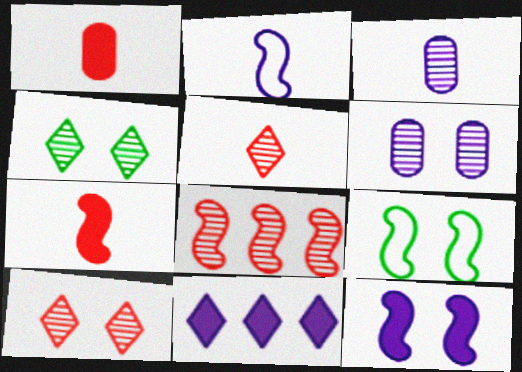[[2, 6, 11], 
[3, 4, 8]]